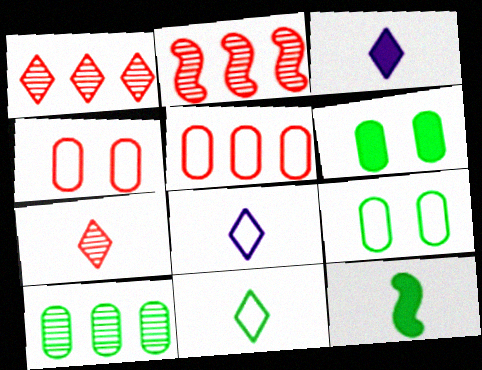[[2, 3, 9], 
[2, 6, 8], 
[3, 7, 11]]